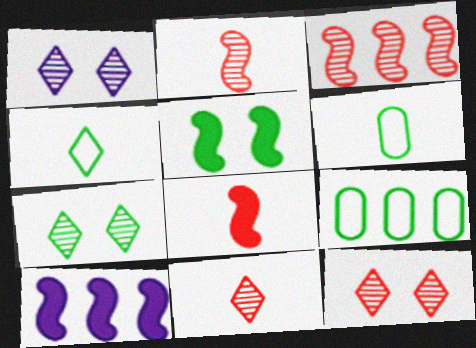[[1, 7, 12], 
[1, 8, 9], 
[5, 8, 10], 
[6, 10, 12]]